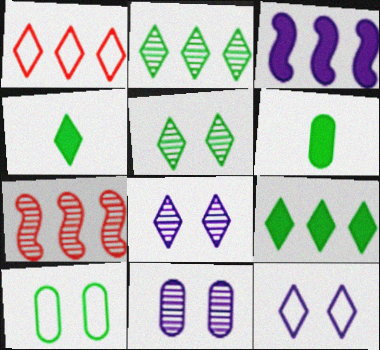[[1, 4, 8], 
[6, 7, 12]]